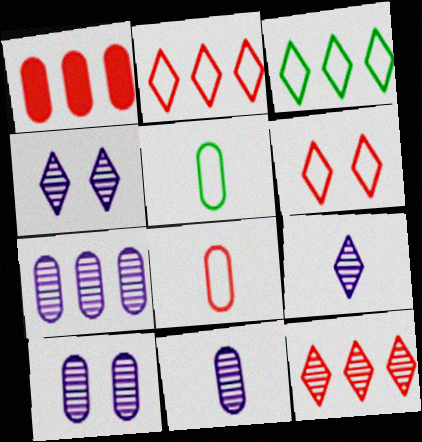[[1, 5, 10], 
[7, 10, 11]]